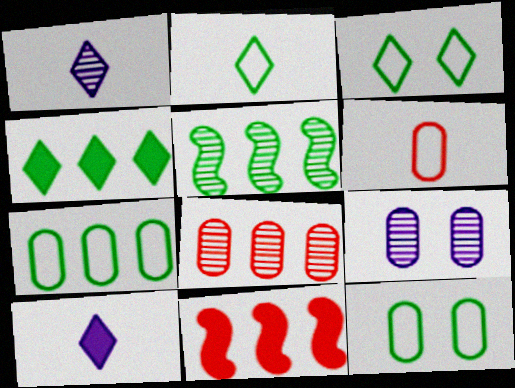[[1, 11, 12], 
[2, 9, 11], 
[4, 5, 7]]